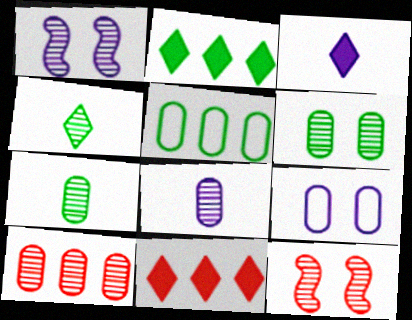[[1, 4, 10], 
[3, 5, 12], 
[6, 8, 10]]